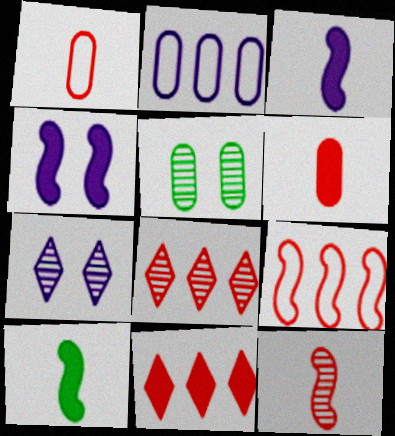[[2, 3, 7], 
[2, 5, 6]]